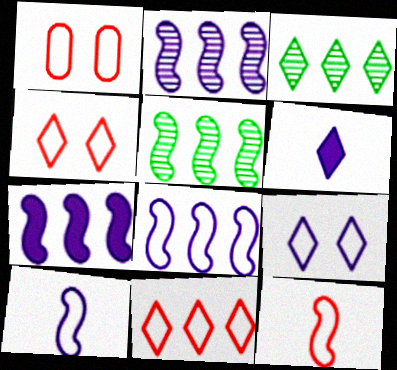[[1, 5, 6], 
[1, 11, 12], 
[2, 7, 8], 
[3, 4, 6]]